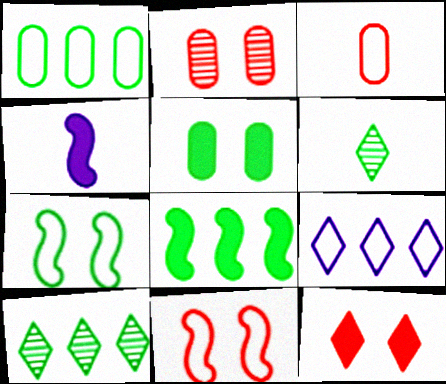[[1, 8, 10], 
[2, 11, 12], 
[3, 4, 6], 
[3, 7, 9], 
[6, 9, 12]]